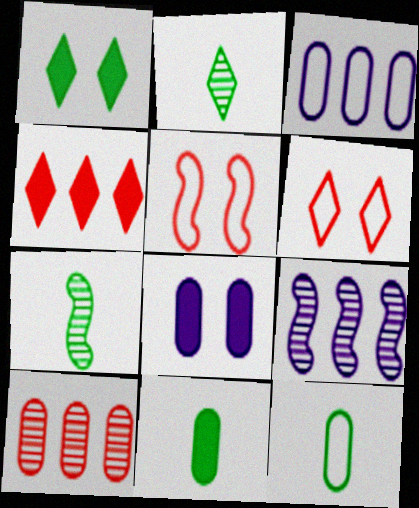[[6, 9, 11], 
[8, 10, 12]]